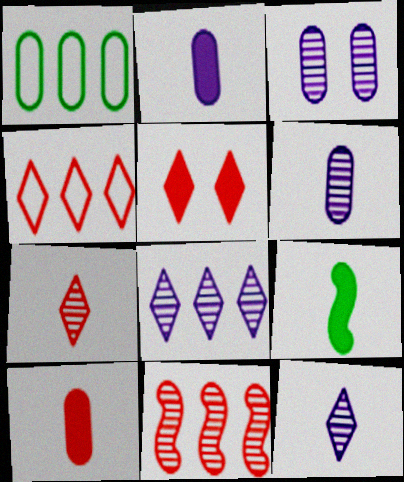[[1, 3, 10], 
[3, 4, 9], 
[4, 5, 7]]